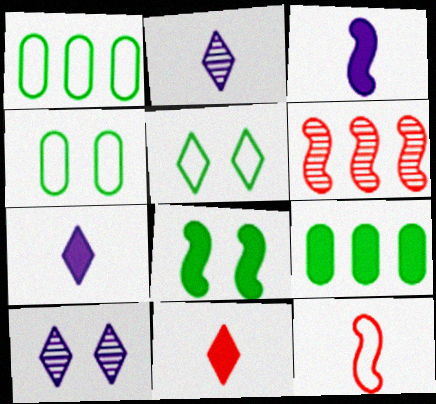[[4, 6, 7], 
[9, 10, 12]]